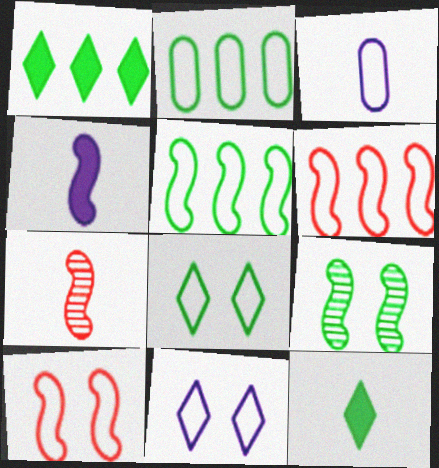[[2, 9, 12], 
[3, 6, 8], 
[3, 7, 12], 
[4, 6, 9]]